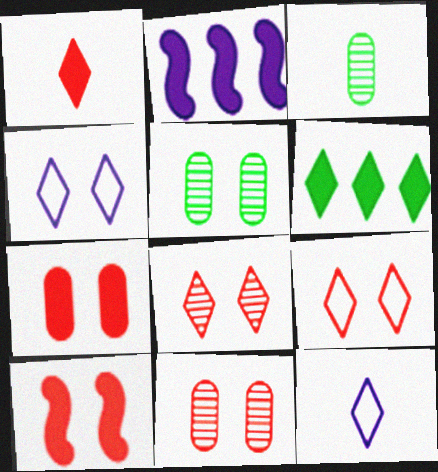[[2, 3, 9], 
[4, 5, 10], 
[6, 8, 12], 
[9, 10, 11]]